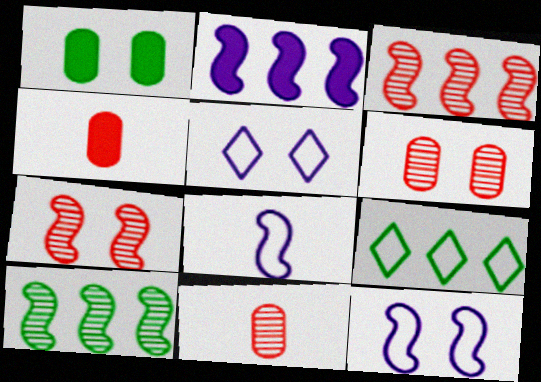[[1, 5, 7], 
[4, 5, 10]]